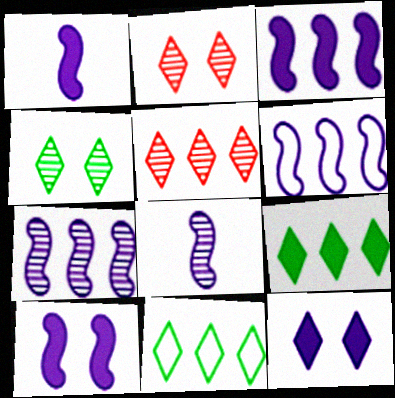[[1, 3, 10], 
[3, 6, 7], 
[6, 8, 10]]